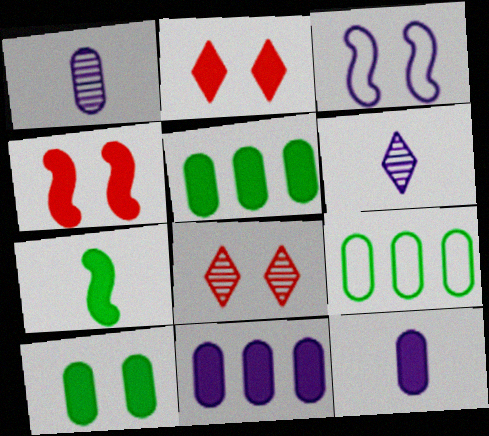[[2, 7, 11], 
[3, 6, 11], 
[3, 8, 10], 
[4, 6, 9]]